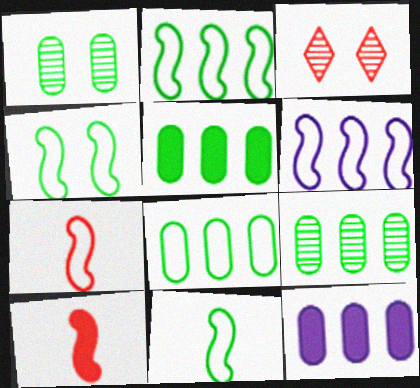[[2, 4, 11], 
[3, 11, 12], 
[4, 6, 7], 
[5, 8, 9]]